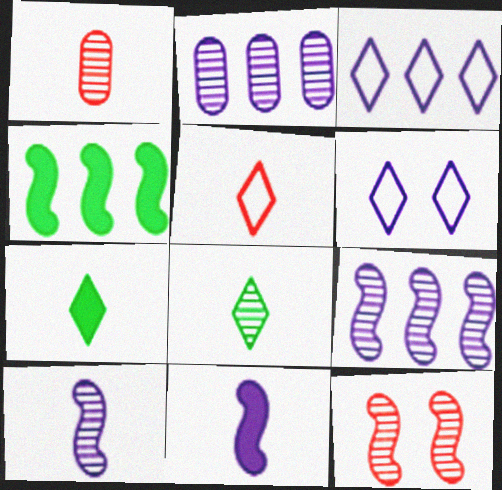[[1, 4, 6], 
[1, 8, 10], 
[2, 6, 11], 
[2, 8, 12]]